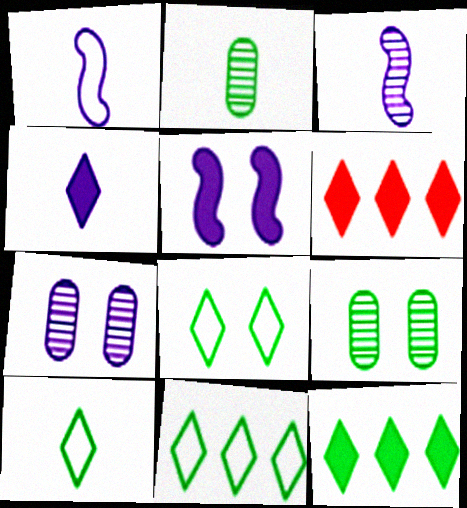[[1, 6, 9], 
[8, 10, 11]]